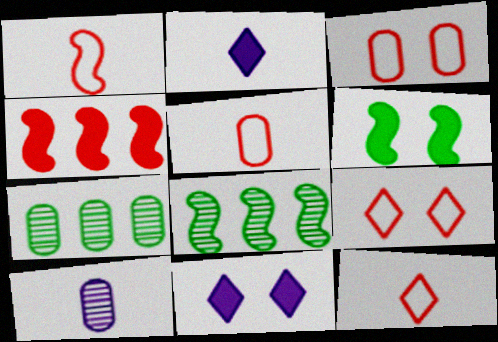[[1, 5, 12], 
[1, 7, 11], 
[2, 3, 8], 
[5, 8, 11]]